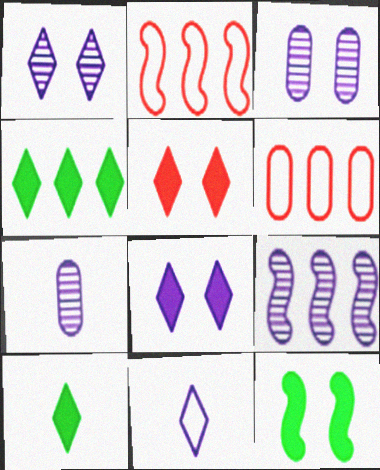[[1, 7, 9], 
[2, 3, 10], 
[4, 6, 9]]